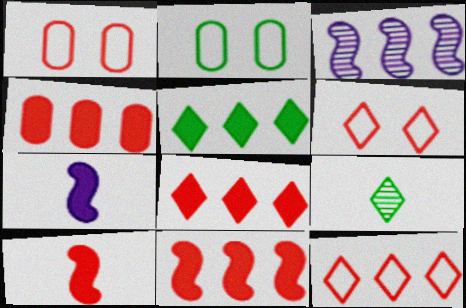[[4, 8, 11]]